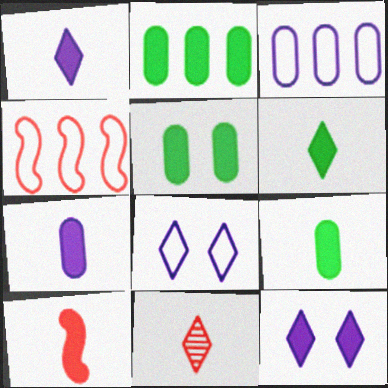[[1, 9, 10], 
[2, 5, 9], 
[2, 10, 12], 
[6, 7, 10]]